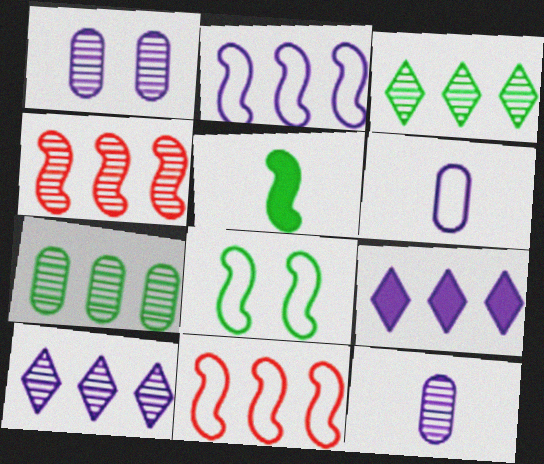[[4, 7, 10], 
[7, 9, 11]]